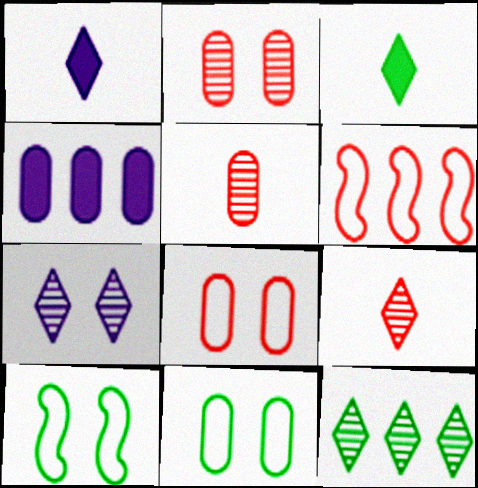[[4, 5, 11], 
[4, 6, 12], 
[4, 9, 10], 
[7, 9, 12]]